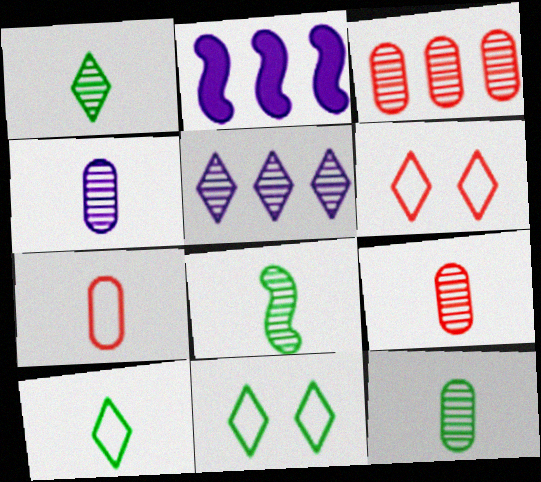[[1, 8, 12], 
[2, 6, 12], 
[2, 9, 11], 
[4, 9, 12]]